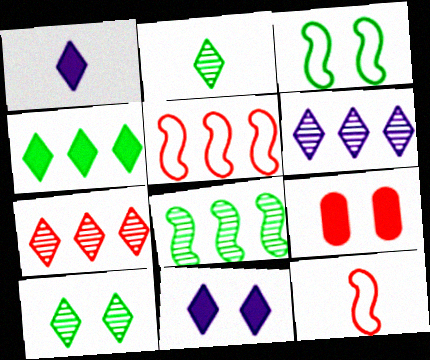[[7, 9, 12]]